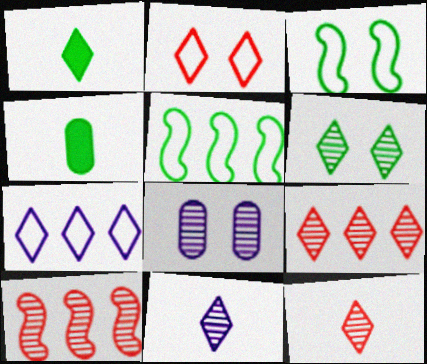[[4, 5, 6], 
[6, 9, 11]]